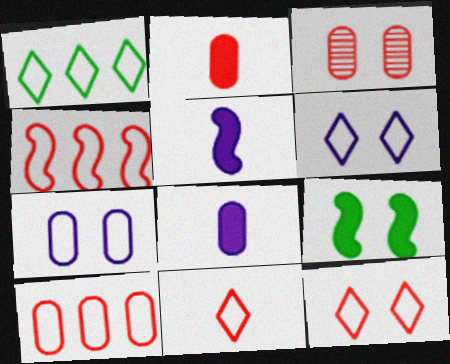[[1, 3, 5], 
[1, 6, 11], 
[2, 3, 10], 
[3, 6, 9]]